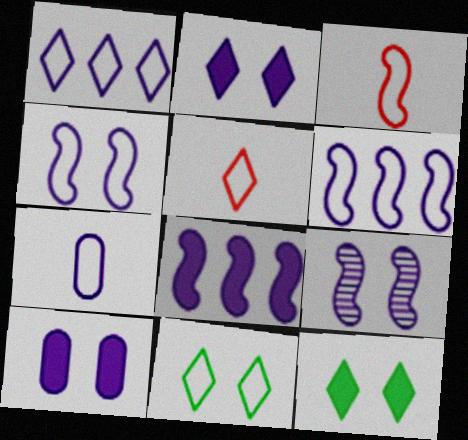[[1, 4, 7], 
[1, 5, 11]]